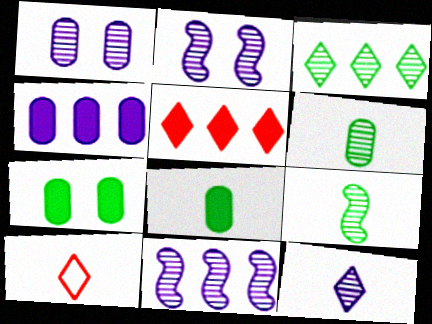[[1, 11, 12], 
[7, 10, 11]]